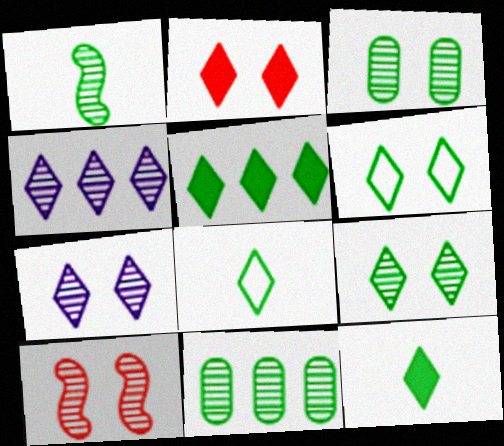[[1, 9, 11], 
[2, 4, 8], 
[2, 6, 7], 
[3, 7, 10], 
[5, 8, 9]]